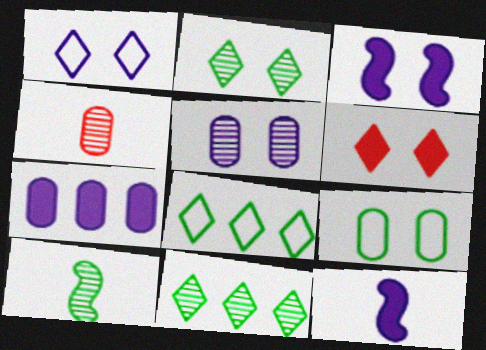[[1, 2, 6], 
[1, 3, 5], 
[3, 4, 8], 
[4, 7, 9]]